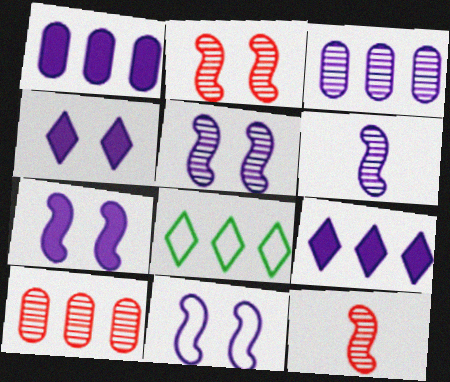[[5, 7, 11]]